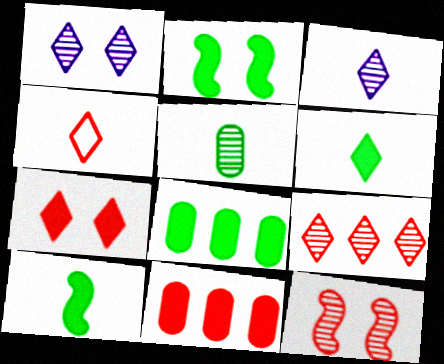[[2, 6, 8], 
[3, 4, 6], 
[4, 7, 9], 
[4, 11, 12]]